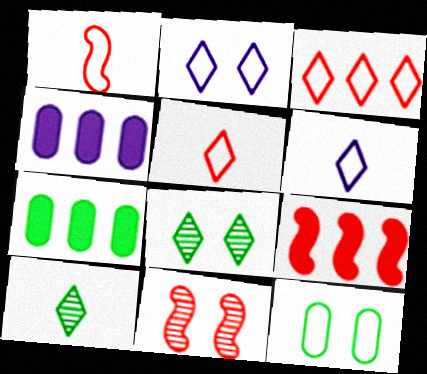[[1, 4, 8], 
[1, 9, 11], 
[6, 7, 11]]